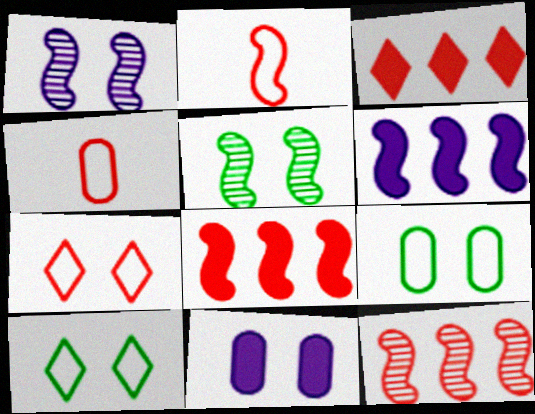[[2, 5, 6], 
[5, 7, 11]]